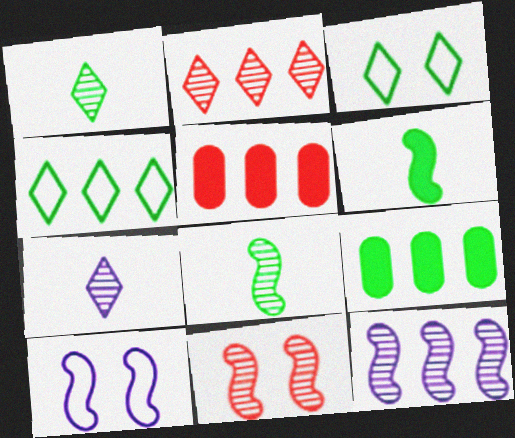[[1, 5, 10], 
[3, 8, 9], 
[4, 5, 12], 
[8, 11, 12]]